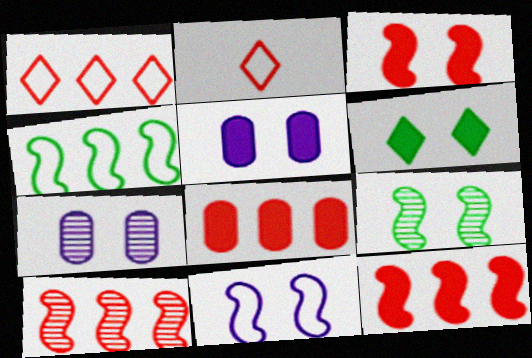[[1, 8, 10], 
[3, 5, 6], 
[3, 9, 11]]